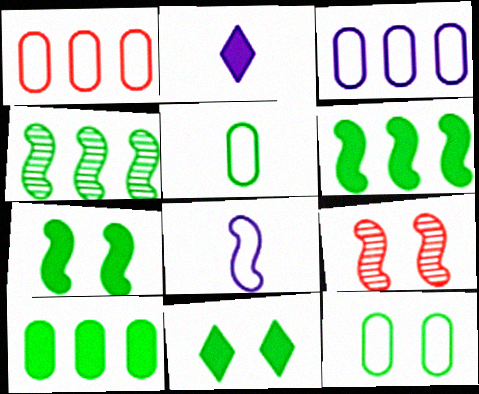[[4, 5, 11], 
[6, 8, 9]]